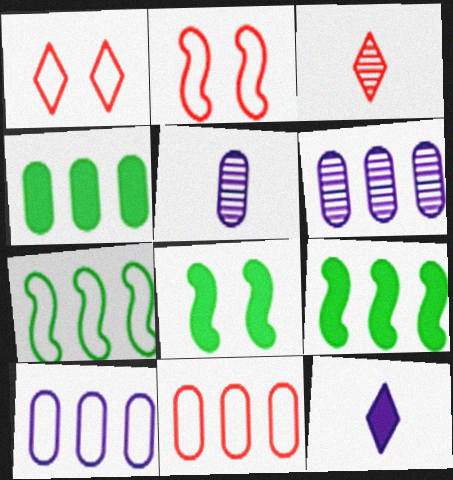[[1, 5, 9], 
[3, 8, 10], 
[4, 6, 11]]